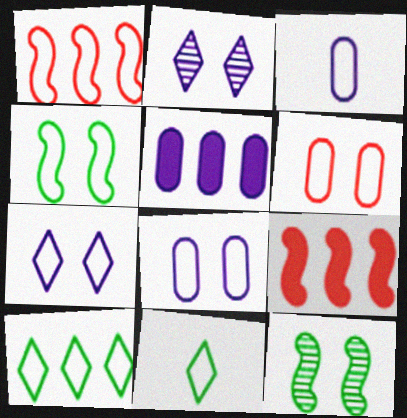[[1, 8, 11], 
[4, 6, 7]]